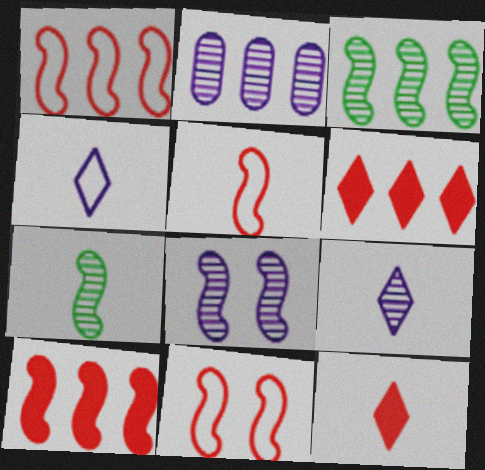[[1, 5, 11], 
[2, 8, 9]]